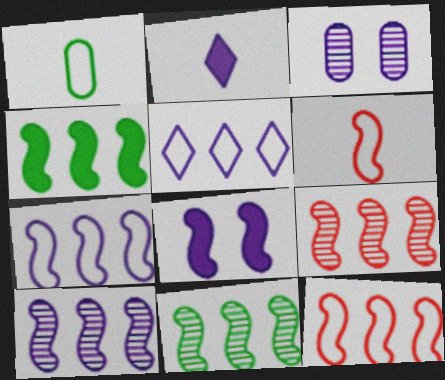[[2, 3, 7], 
[4, 7, 9], 
[4, 10, 12], 
[6, 8, 11], 
[9, 10, 11]]